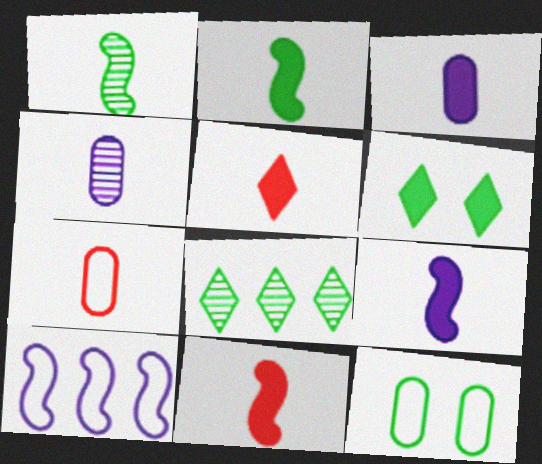[[2, 3, 5], 
[2, 8, 12], 
[2, 9, 11]]